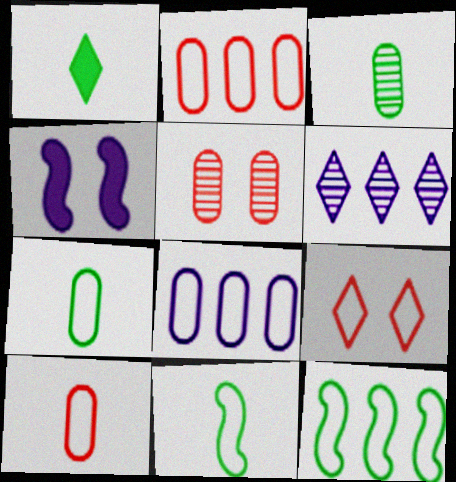[[1, 3, 11], 
[1, 6, 9], 
[8, 9, 11]]